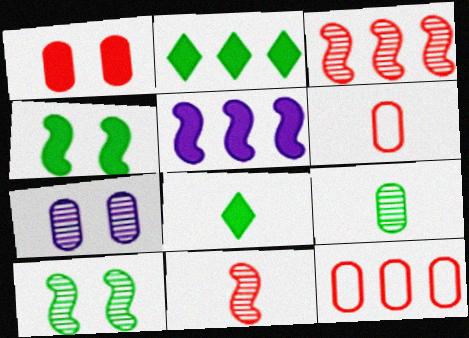[[1, 5, 8]]